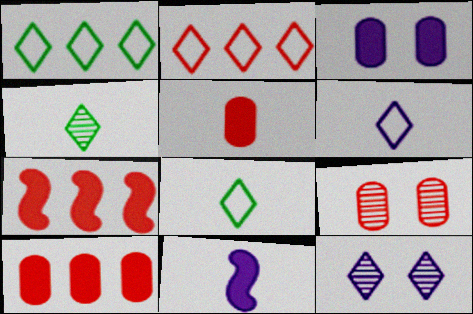[[1, 9, 11]]